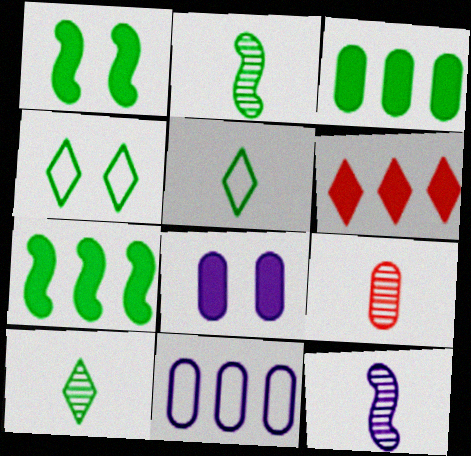[[2, 3, 4], 
[9, 10, 12]]